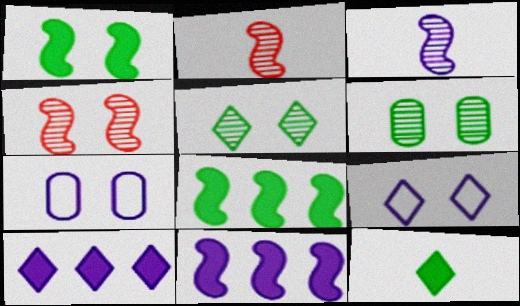[[3, 7, 10]]